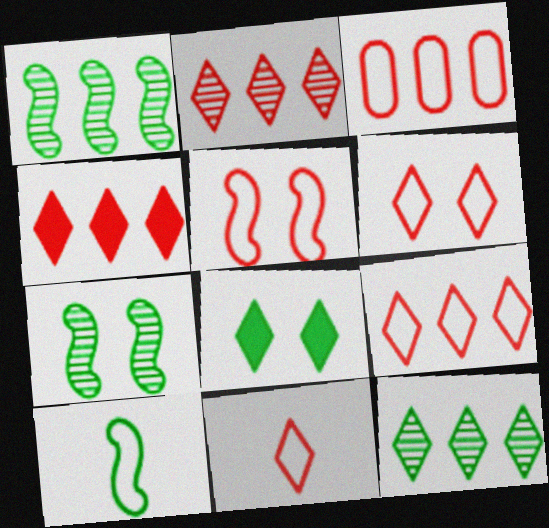[[2, 4, 9], 
[3, 5, 11], 
[6, 9, 11]]